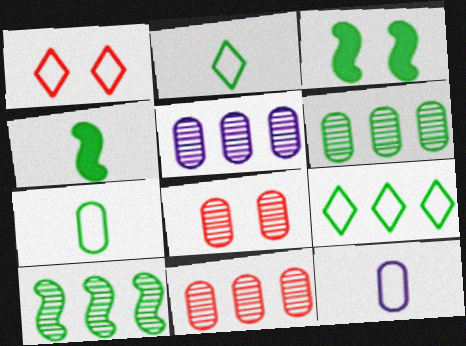[[1, 4, 5], 
[2, 3, 6], 
[5, 6, 11]]